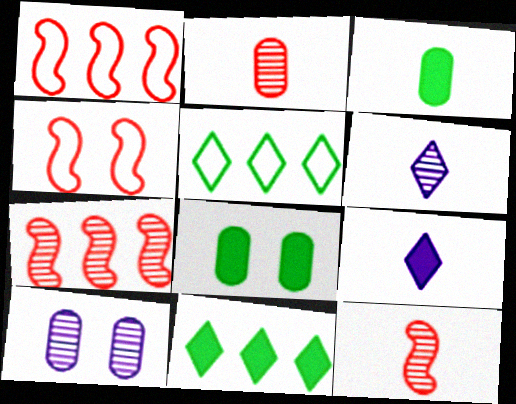[[1, 6, 8]]